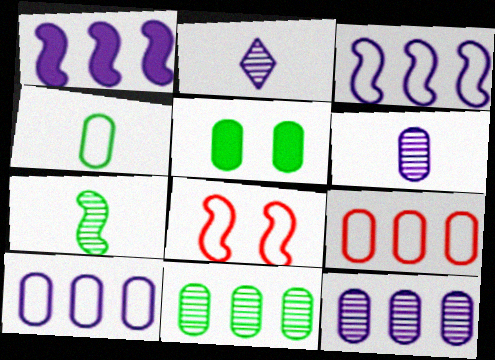[[1, 7, 8], 
[4, 5, 11], 
[5, 6, 9]]